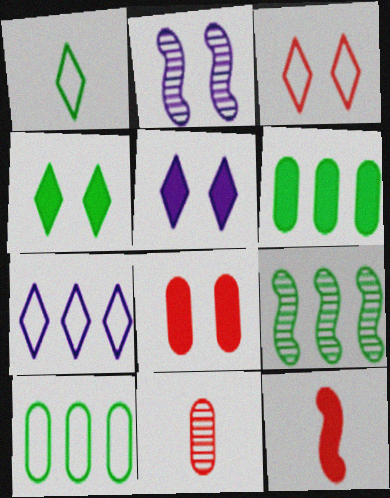[[1, 3, 7], 
[5, 6, 12]]